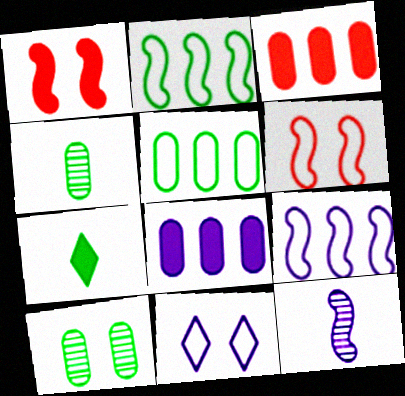[[1, 2, 12], 
[1, 7, 8], 
[1, 10, 11], 
[2, 7, 10], 
[8, 11, 12]]